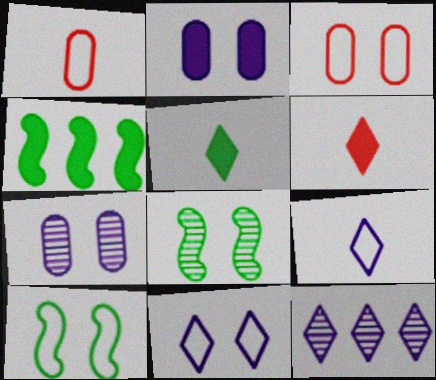[[2, 4, 6], 
[3, 10, 11]]